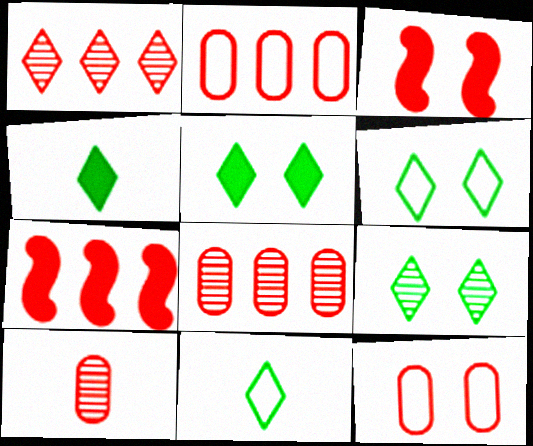[[1, 2, 7], 
[5, 6, 9]]